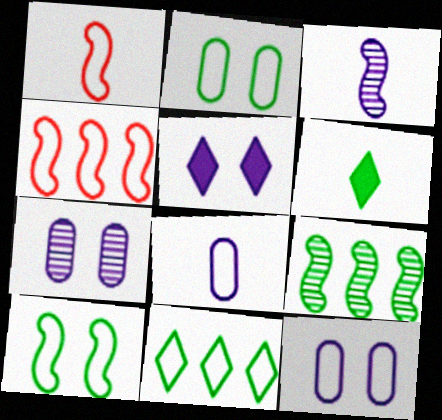[[1, 11, 12], 
[2, 6, 9], 
[4, 6, 7]]